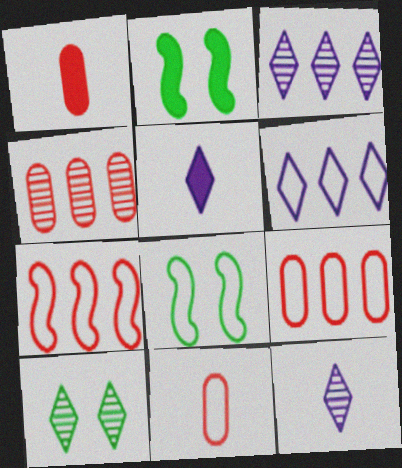[[1, 3, 8], 
[2, 3, 11], 
[2, 9, 12], 
[4, 5, 8], 
[6, 8, 11]]